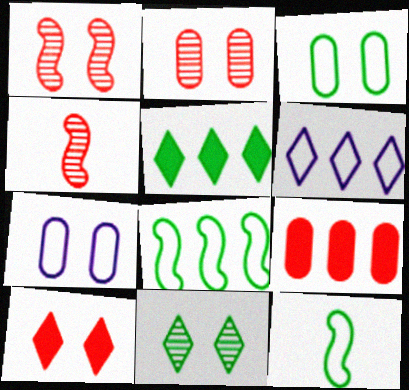[[4, 5, 7]]